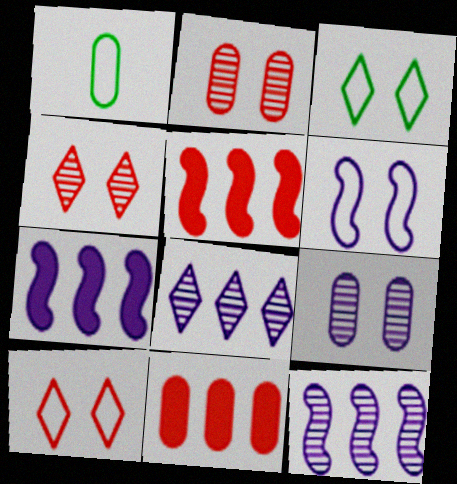[[1, 4, 7], 
[1, 9, 11]]